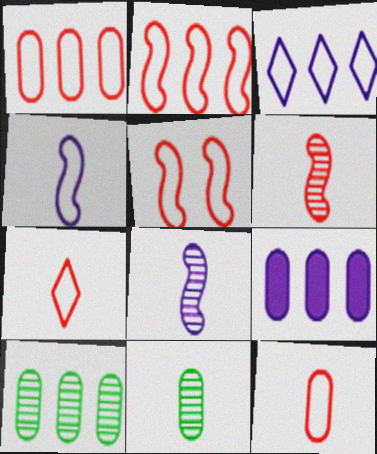[[1, 5, 7], 
[1, 9, 10]]